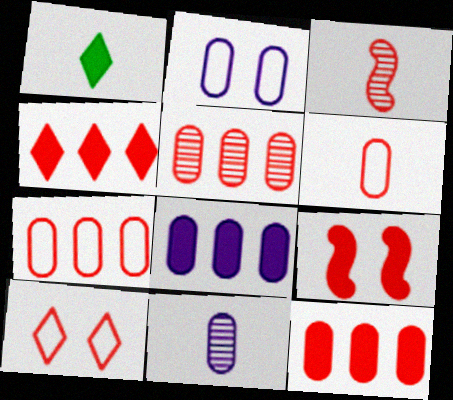[[1, 8, 9], 
[2, 8, 11], 
[3, 10, 12], 
[5, 7, 12]]